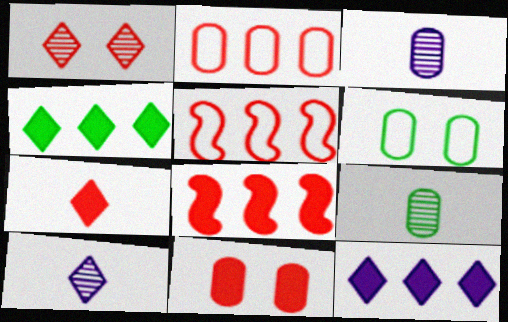[[6, 8, 10], 
[7, 8, 11]]